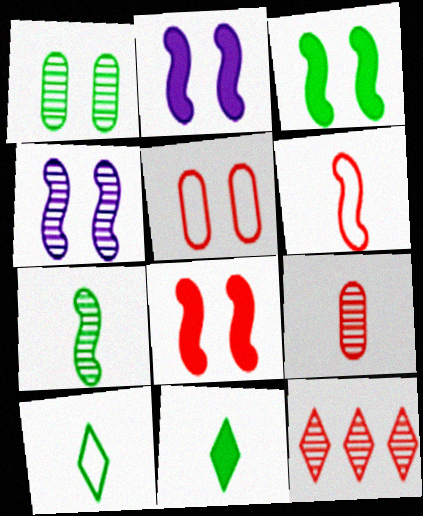[[2, 3, 8]]